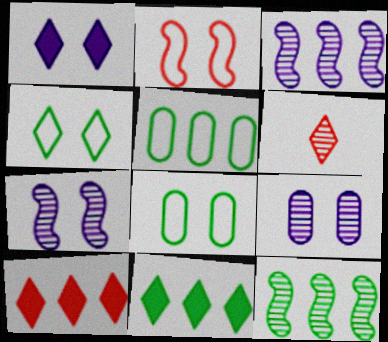[[3, 5, 10], 
[5, 11, 12], 
[6, 9, 12]]